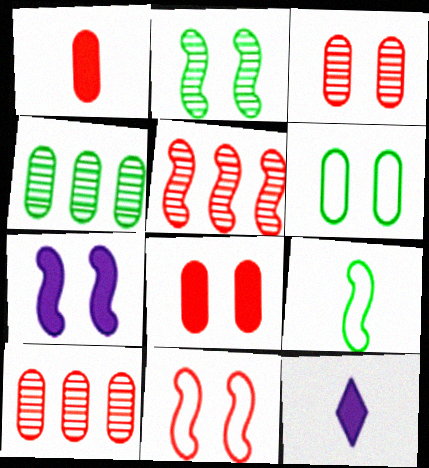[[2, 7, 11], 
[4, 11, 12], 
[5, 6, 12], 
[5, 7, 9]]